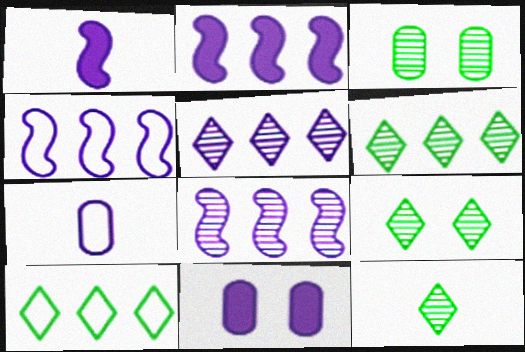[[2, 4, 8], 
[6, 9, 12]]